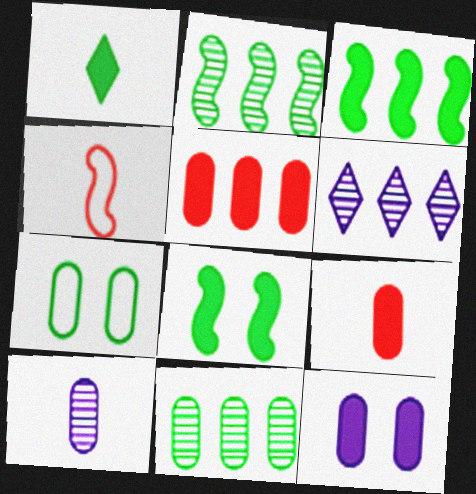[[1, 2, 7], 
[1, 4, 10], 
[5, 7, 10]]